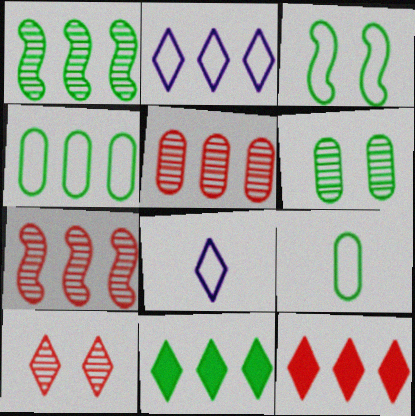[[1, 4, 11], 
[8, 10, 11]]